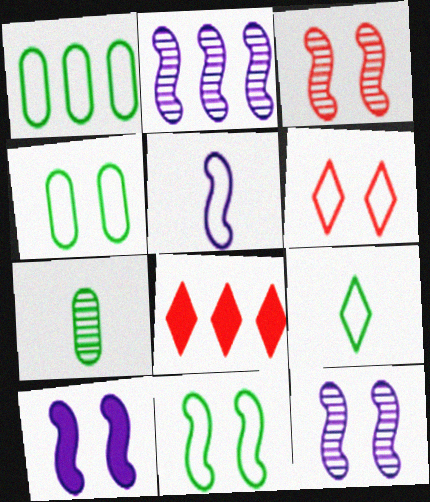[[1, 2, 8], 
[1, 5, 6], 
[1, 9, 11], 
[2, 5, 10], 
[3, 10, 11]]